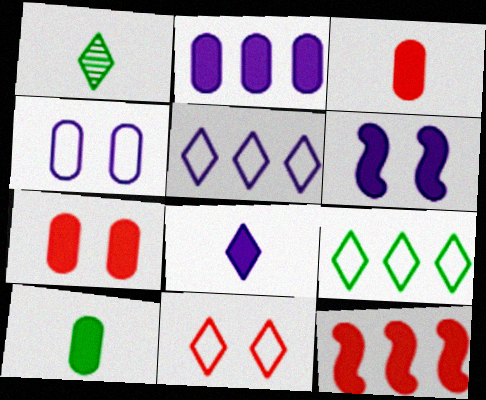[[1, 4, 12], 
[2, 6, 8], 
[2, 7, 10]]